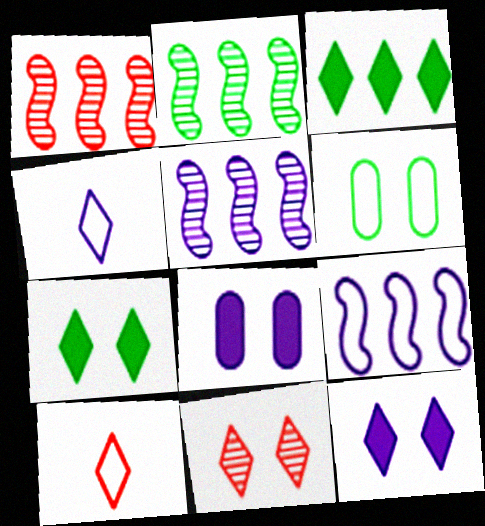[[1, 2, 5], 
[2, 8, 10], 
[3, 4, 11], 
[4, 5, 8], 
[6, 9, 10]]